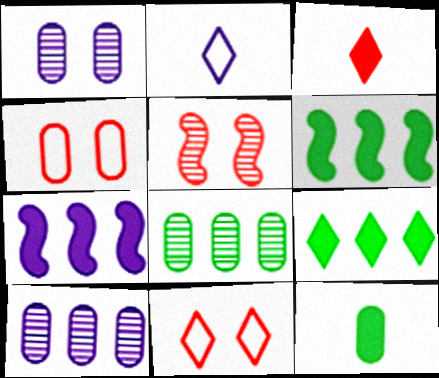[[1, 2, 7], 
[4, 10, 12]]